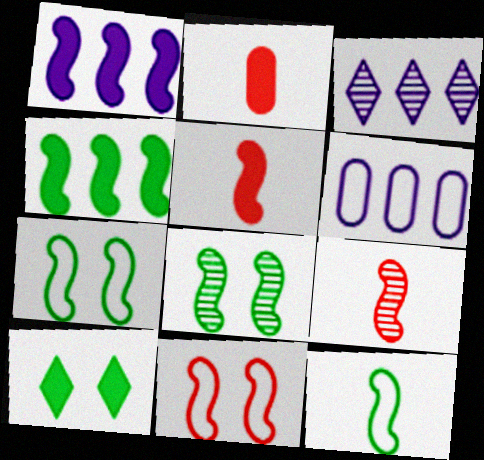[[1, 2, 10], 
[1, 3, 6], 
[1, 7, 9], 
[2, 3, 7], 
[4, 8, 12], 
[6, 9, 10]]